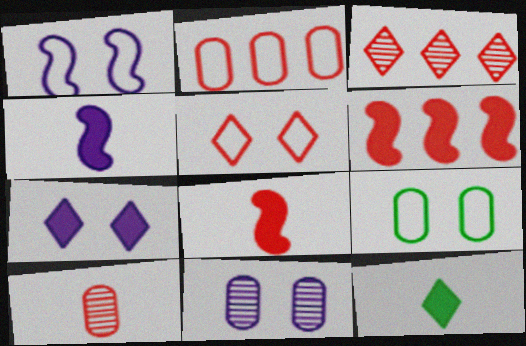[[1, 5, 9], 
[1, 7, 11], 
[2, 3, 6], 
[3, 4, 9], 
[5, 6, 10]]